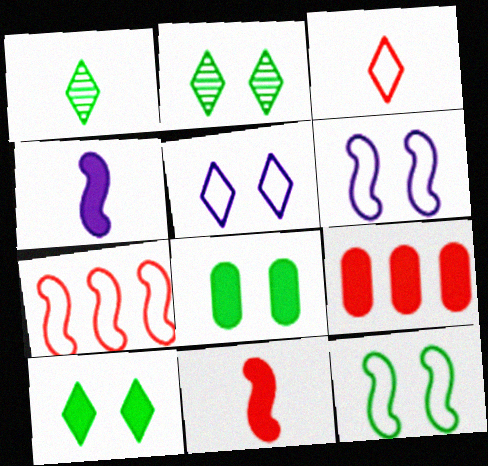[[1, 6, 9], 
[2, 8, 12], 
[4, 9, 10]]